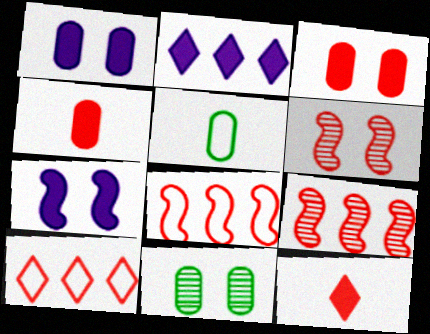[[2, 5, 6], 
[4, 6, 10]]